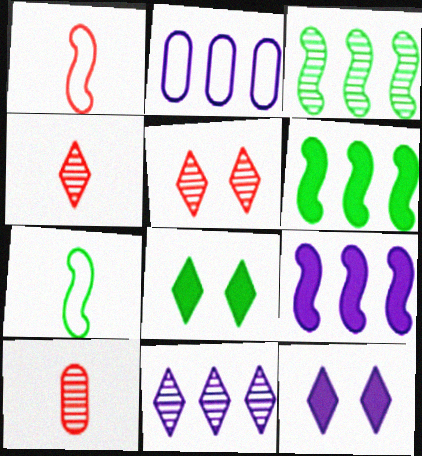[[2, 9, 11]]